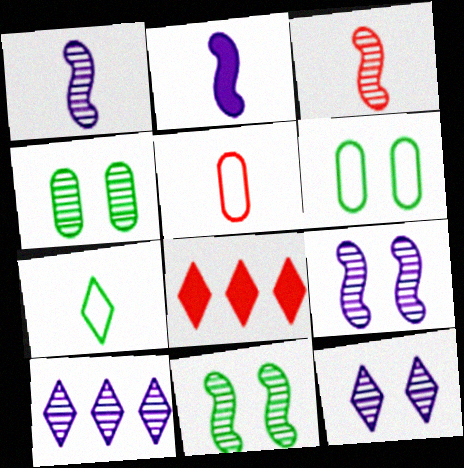[[1, 6, 8], 
[3, 4, 10], 
[7, 8, 12]]